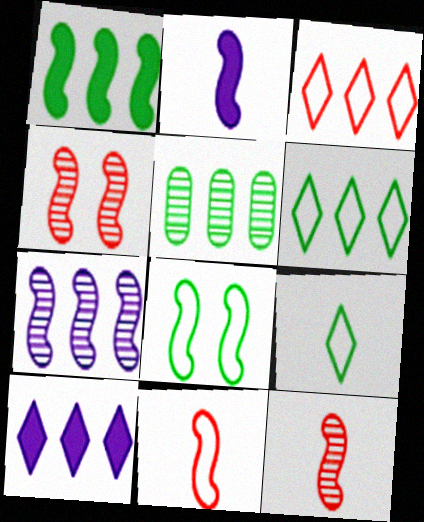[[1, 5, 6]]